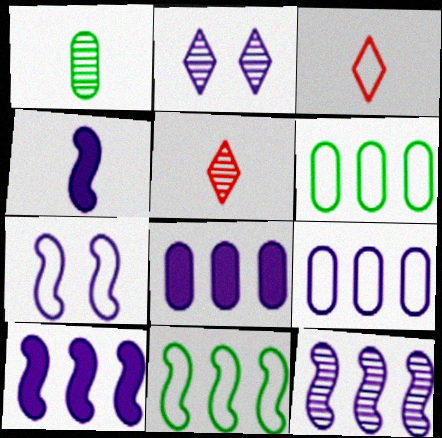[[1, 3, 4], 
[2, 4, 9], 
[3, 6, 7], 
[4, 7, 12]]